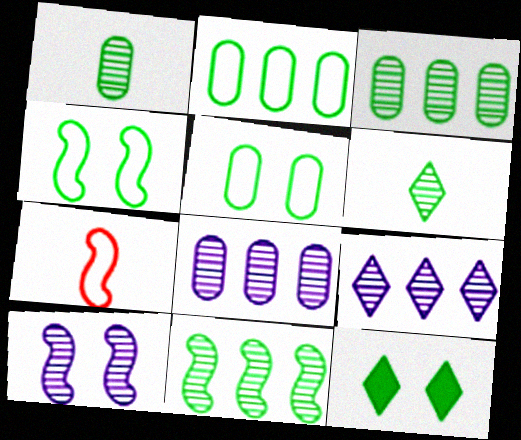[[7, 8, 12]]